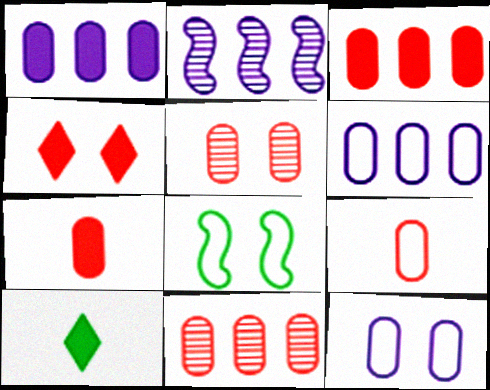[[3, 5, 9]]